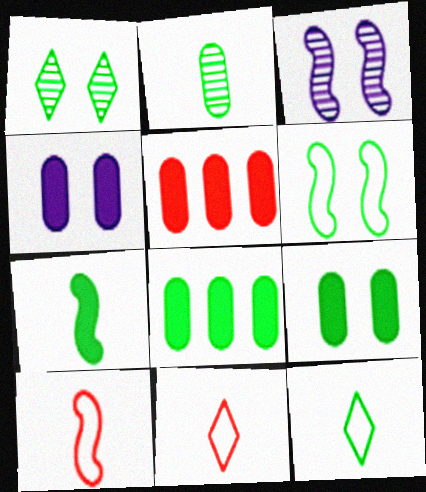[[1, 6, 9], 
[2, 7, 12], 
[3, 5, 12], 
[3, 8, 11]]